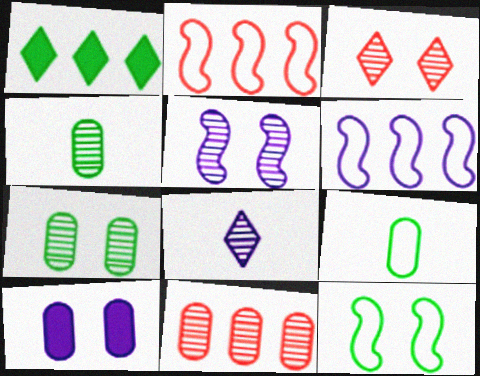[[1, 4, 12], 
[1, 6, 11], 
[3, 5, 7], 
[3, 10, 12], 
[6, 8, 10], 
[9, 10, 11]]